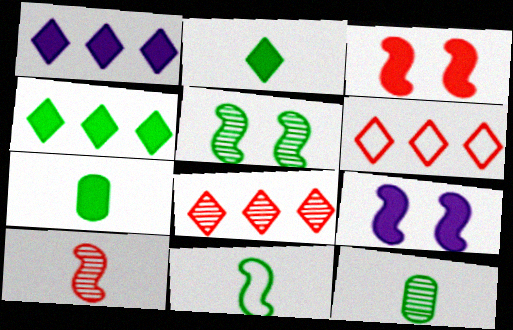[[1, 3, 7], 
[2, 11, 12], 
[6, 9, 12]]